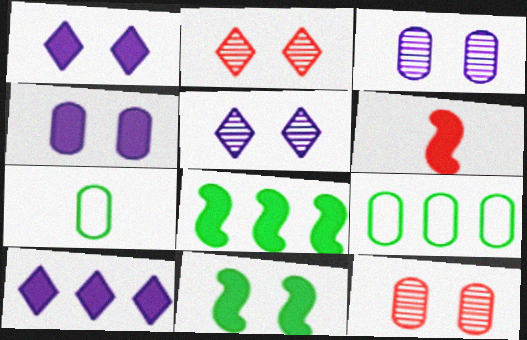[[5, 6, 9]]